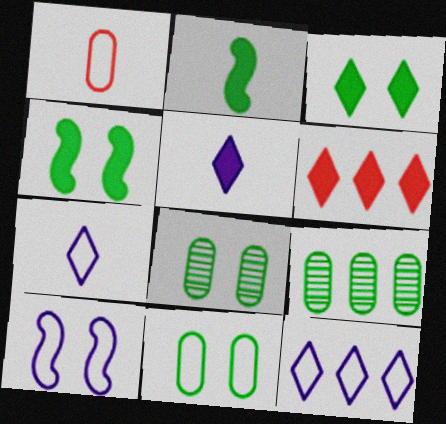[[3, 5, 6]]